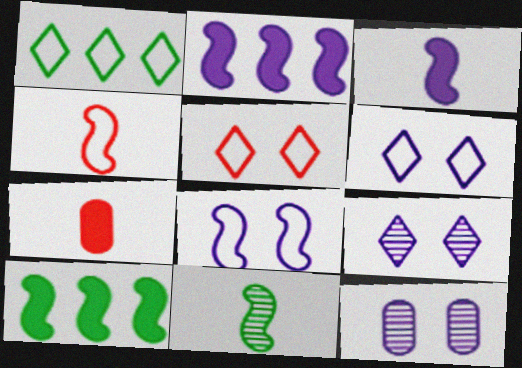[[3, 4, 11]]